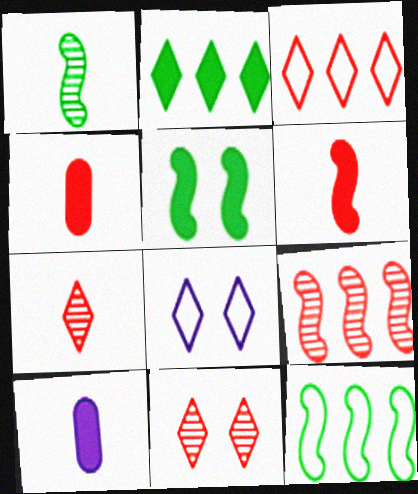[[1, 5, 12], 
[2, 7, 8], 
[10, 11, 12]]